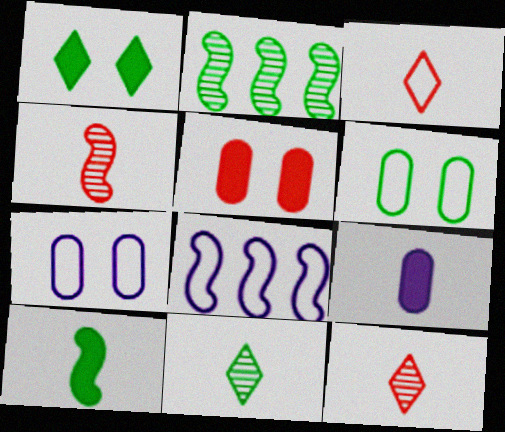[[3, 6, 8], 
[5, 8, 11]]